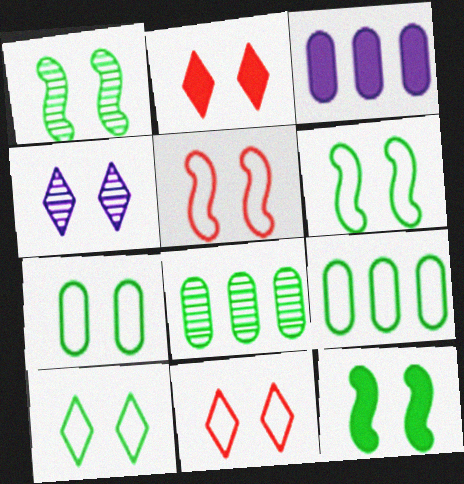[[1, 6, 12], 
[2, 4, 10], 
[6, 7, 10]]